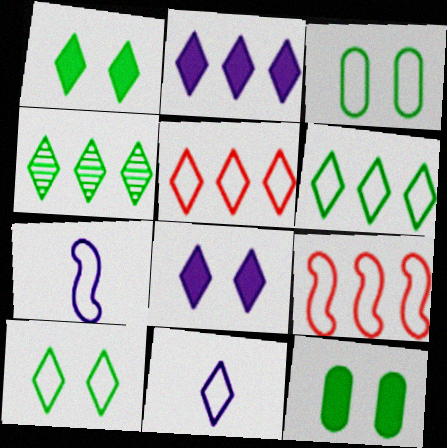[[2, 4, 5], 
[3, 5, 7], 
[3, 9, 11], 
[5, 10, 11]]